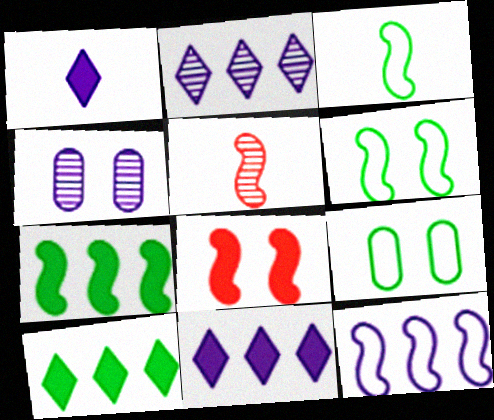[[1, 4, 12], 
[5, 9, 11]]